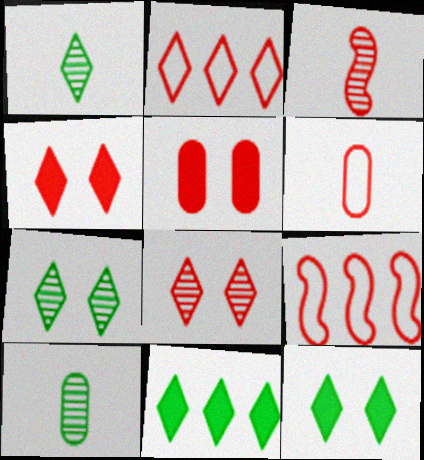[[2, 3, 5]]